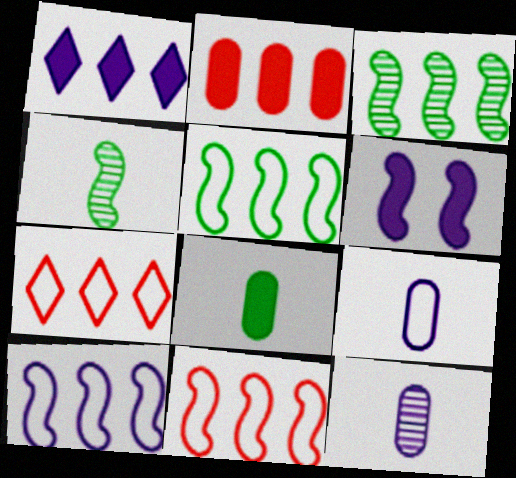[[4, 6, 11], 
[5, 10, 11]]